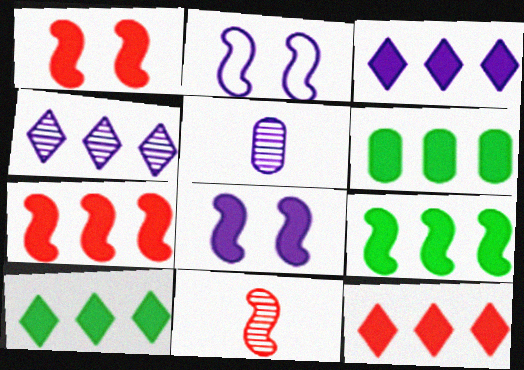[[2, 3, 5], 
[2, 9, 11], 
[3, 6, 7], 
[3, 10, 12], 
[6, 9, 10]]